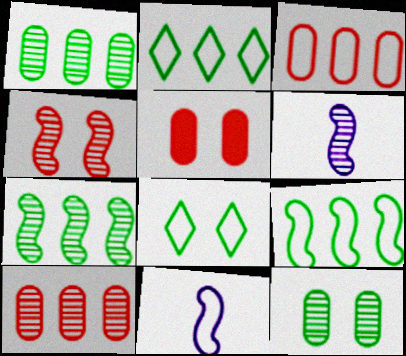[[2, 5, 6], 
[3, 8, 11], 
[4, 6, 7]]